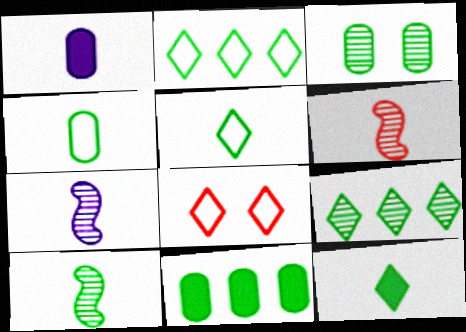[[1, 5, 6], 
[3, 4, 11], 
[3, 9, 10], 
[4, 10, 12], 
[6, 7, 10], 
[7, 8, 11]]